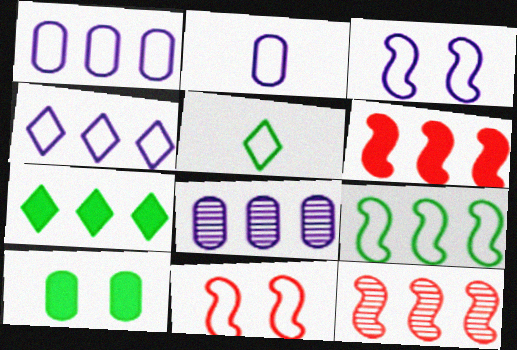[[1, 5, 11], 
[1, 7, 12], 
[2, 3, 4]]